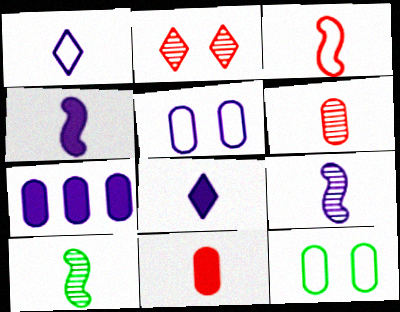[[1, 10, 11], 
[3, 4, 10], 
[6, 7, 12]]